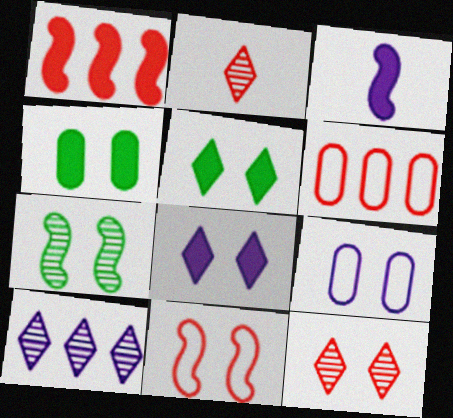[[3, 9, 10]]